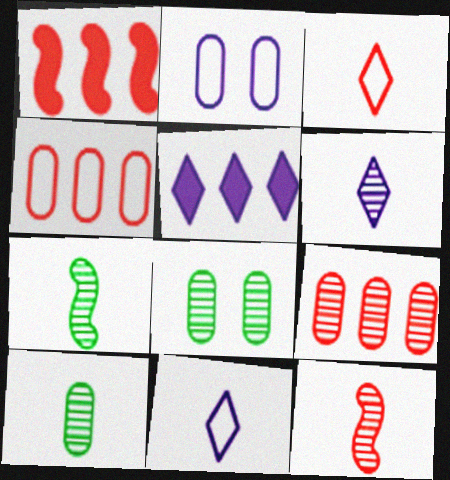[[1, 8, 11], 
[6, 10, 12]]